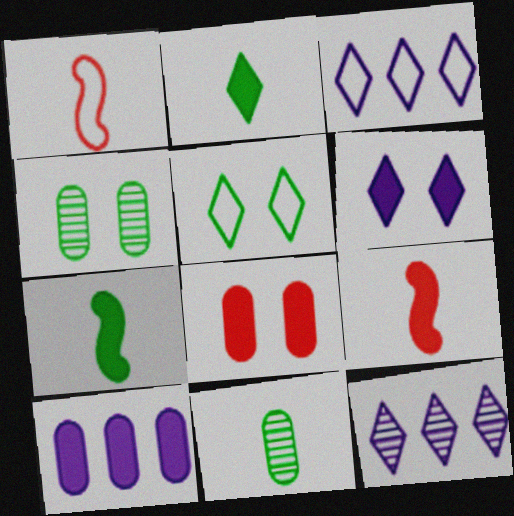[[3, 4, 9]]